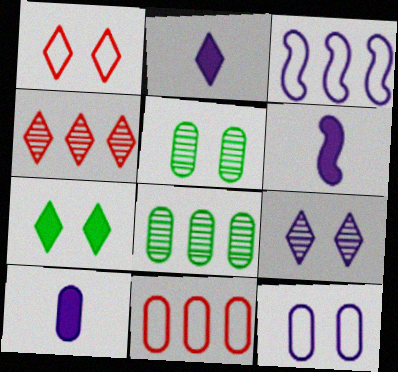[[1, 6, 8], 
[1, 7, 9], 
[2, 6, 10], 
[3, 9, 10], 
[5, 10, 11]]